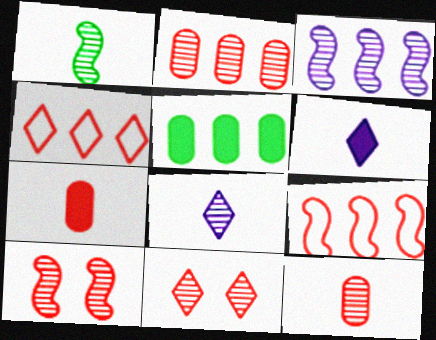[[1, 3, 10], 
[1, 8, 12], 
[3, 4, 5], 
[4, 7, 10], 
[7, 9, 11]]